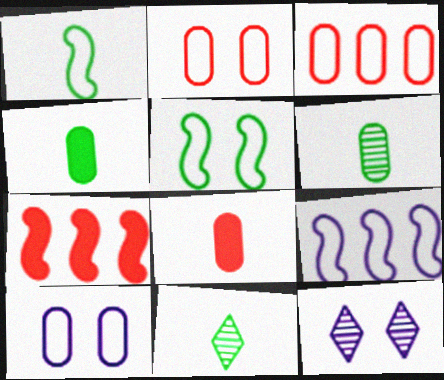[[1, 4, 11], 
[7, 10, 11]]